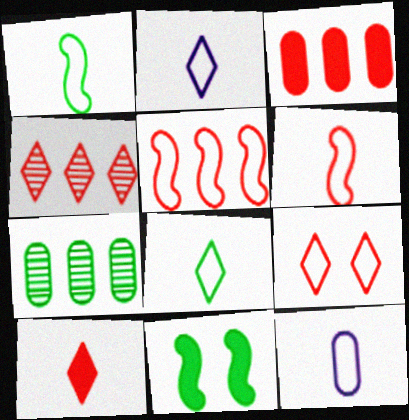[[3, 4, 5], 
[4, 9, 10], 
[4, 11, 12], 
[6, 8, 12], 
[7, 8, 11]]